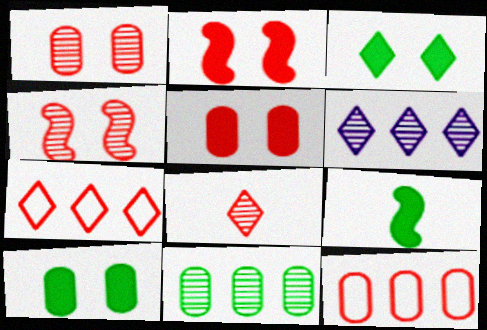[[2, 8, 12]]